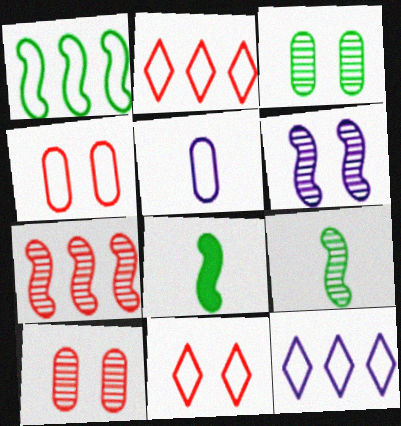[[1, 5, 11], 
[6, 7, 9], 
[8, 10, 12]]